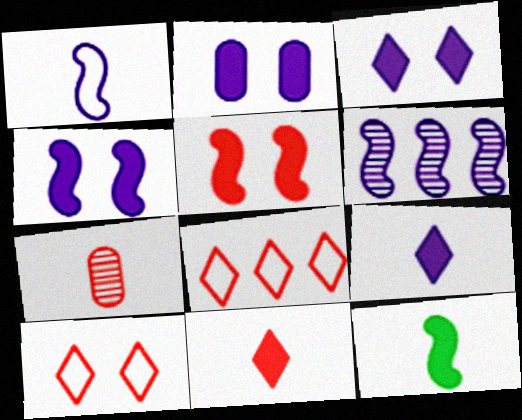[[1, 4, 6], 
[2, 3, 4], 
[5, 7, 8]]